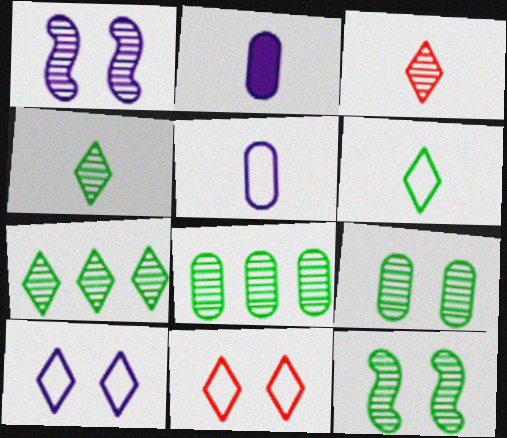[[1, 3, 8], 
[4, 8, 12]]